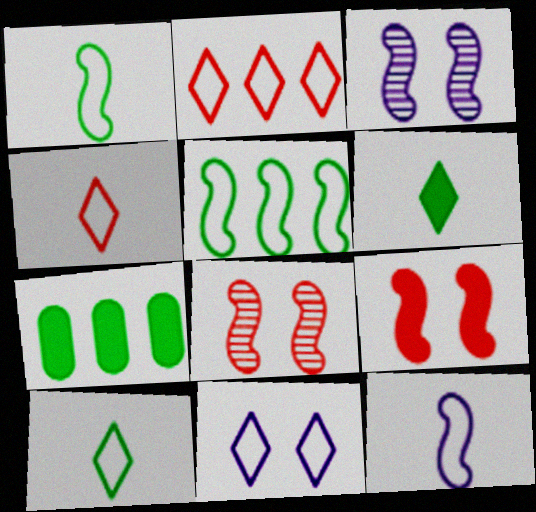[[2, 10, 11], 
[3, 4, 7]]